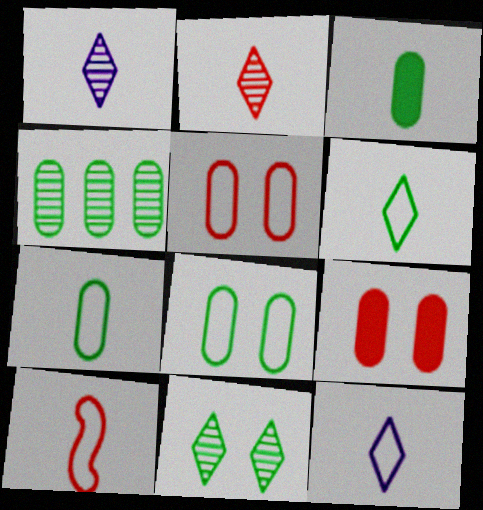[[1, 3, 10], 
[3, 4, 8], 
[7, 10, 12]]